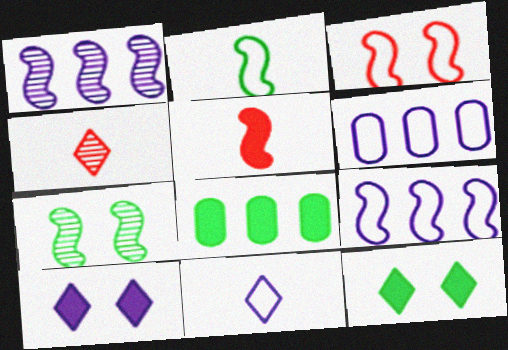[[2, 3, 9], 
[5, 7, 9], 
[5, 8, 10]]